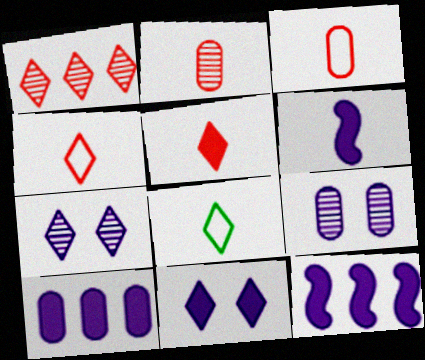[[1, 8, 11], 
[2, 6, 8], 
[6, 10, 11]]